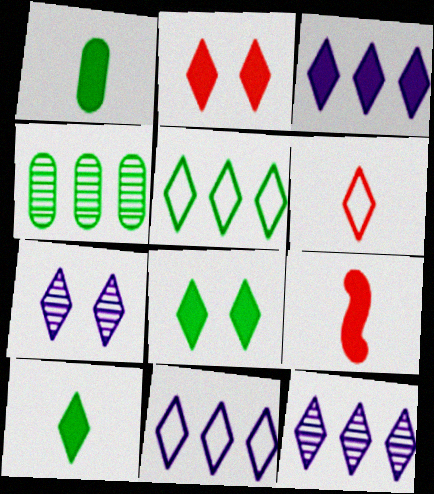[[2, 3, 10], 
[3, 11, 12], 
[6, 8, 12]]